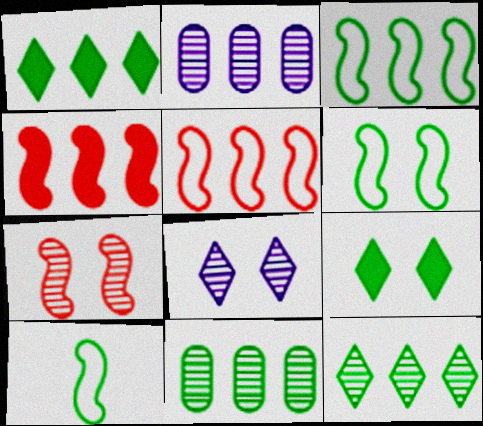[[1, 2, 5], 
[1, 3, 11], 
[3, 6, 10], 
[9, 10, 11]]